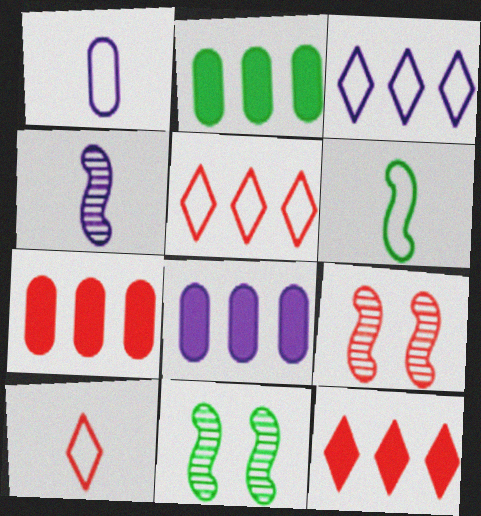[[1, 6, 10], 
[1, 11, 12], 
[2, 7, 8], 
[7, 9, 10], 
[8, 10, 11]]